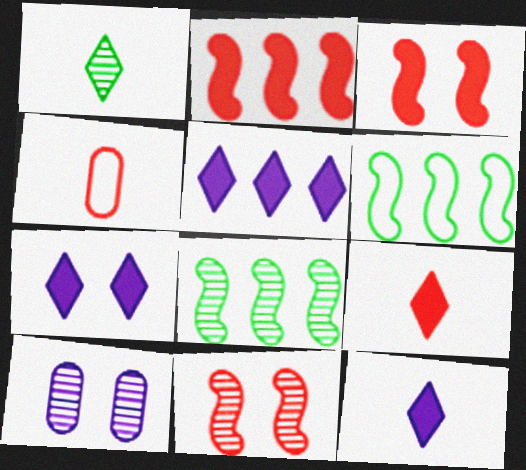[[4, 7, 8], 
[5, 7, 12], 
[6, 9, 10]]